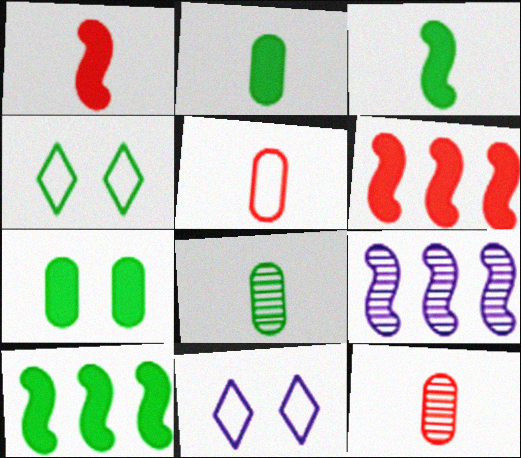[[4, 8, 10], 
[6, 8, 11], 
[10, 11, 12]]